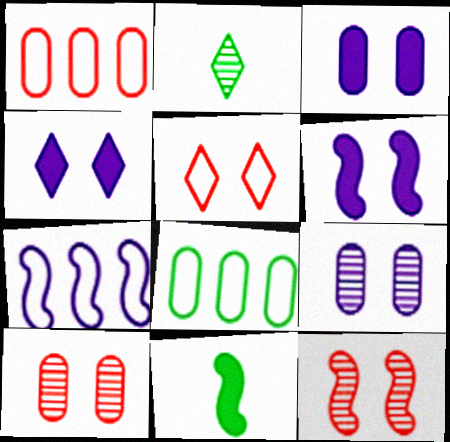[[1, 2, 6], 
[3, 4, 6], 
[7, 11, 12]]